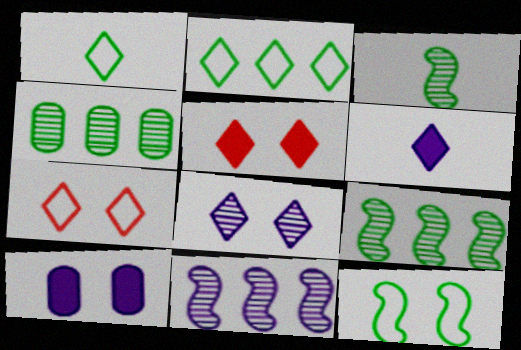[]